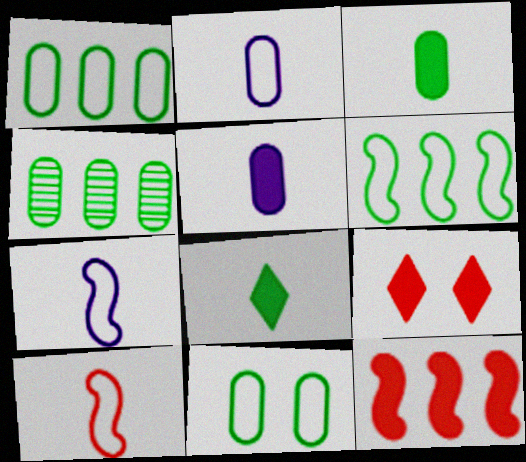[[3, 4, 11], 
[4, 7, 9]]